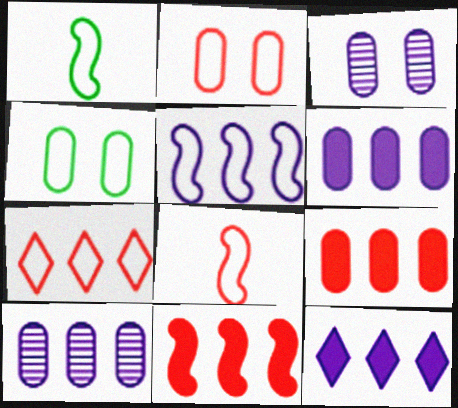[[2, 7, 8], 
[5, 10, 12]]